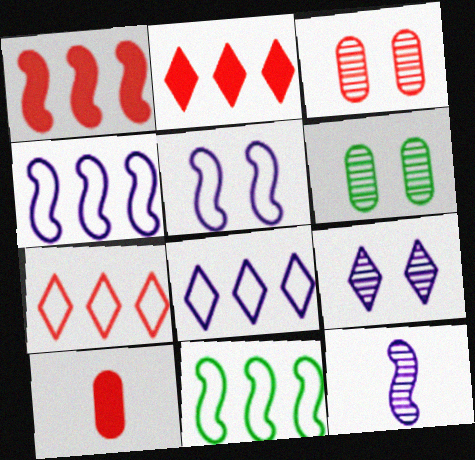[[9, 10, 11]]